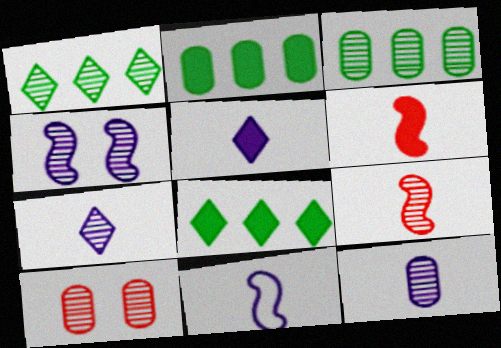[[3, 10, 12], 
[5, 11, 12], 
[8, 10, 11]]